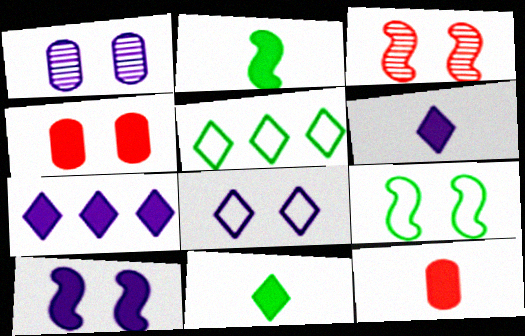[[1, 8, 10], 
[2, 4, 7], 
[2, 6, 12], 
[3, 9, 10]]